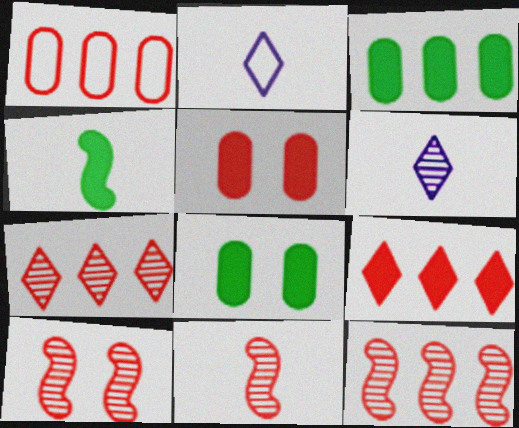[[1, 9, 12], 
[2, 3, 10], 
[2, 8, 12], 
[10, 11, 12]]